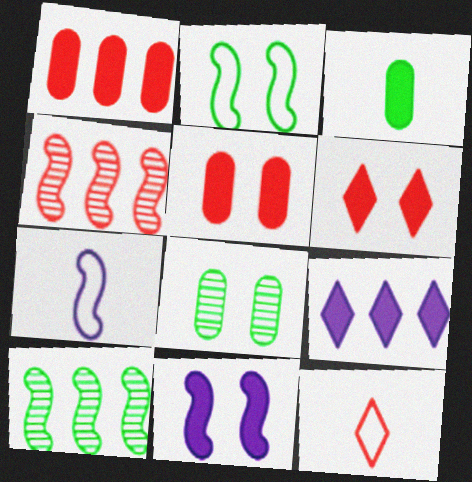[[4, 5, 12]]